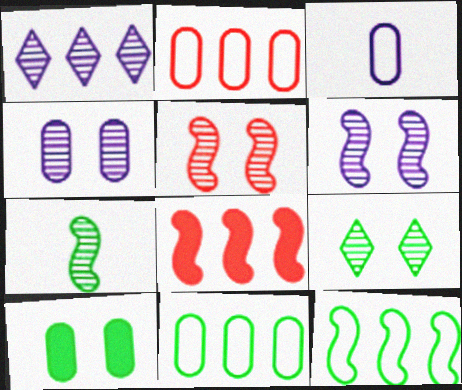[[1, 8, 11], 
[3, 8, 9], 
[4, 5, 9]]